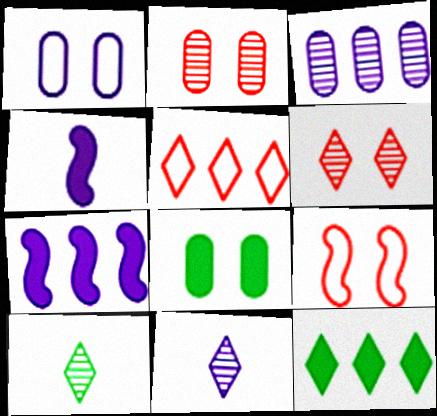[[1, 2, 8], 
[1, 7, 11]]